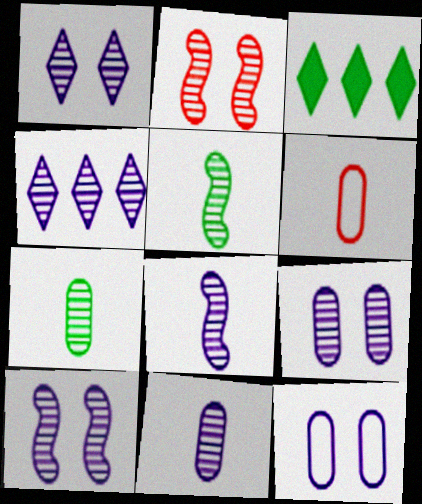[[1, 9, 10], 
[2, 4, 7], 
[3, 6, 10], 
[4, 8, 9], 
[4, 10, 11]]